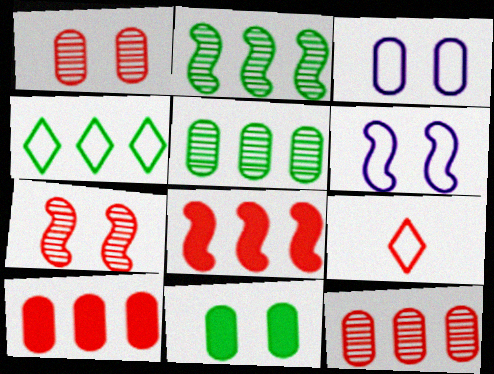[[1, 3, 11], 
[1, 8, 9], 
[7, 9, 10]]